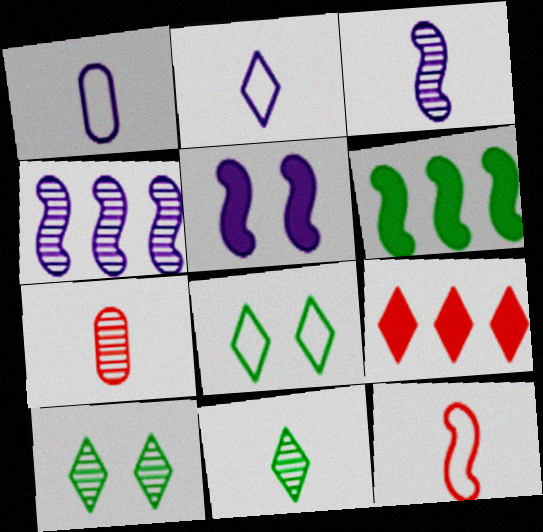[[2, 9, 10], 
[3, 7, 11], 
[4, 7, 10]]